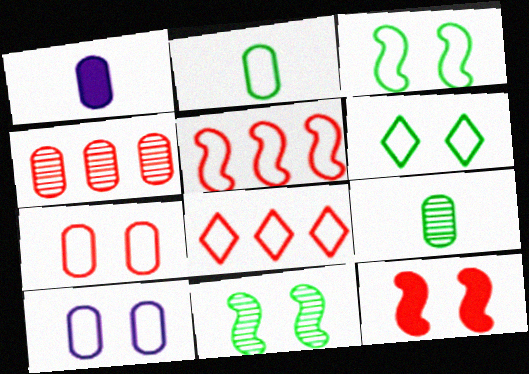[[1, 8, 11]]